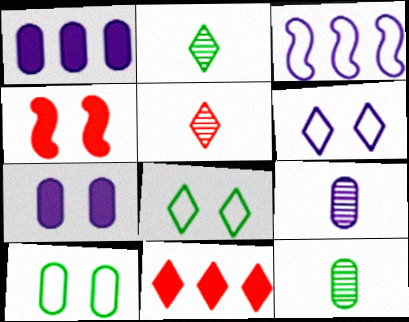[[2, 6, 11]]